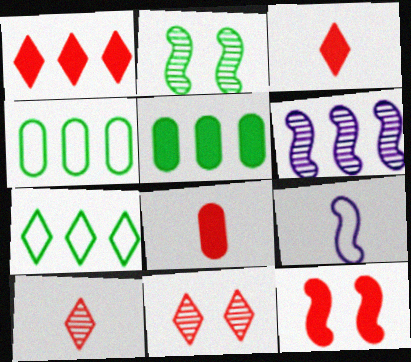[[1, 4, 6], 
[1, 8, 12], 
[5, 9, 11]]